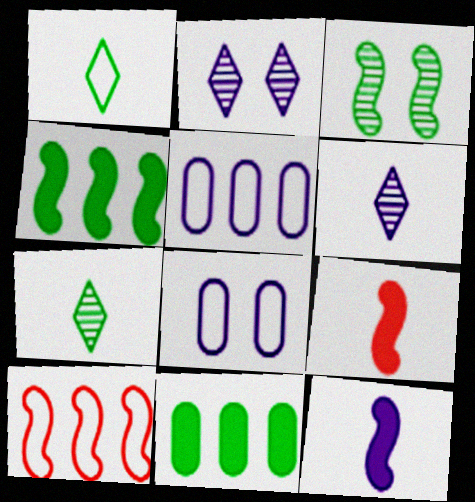[[1, 3, 11], 
[1, 8, 10], 
[2, 5, 12], 
[3, 10, 12]]